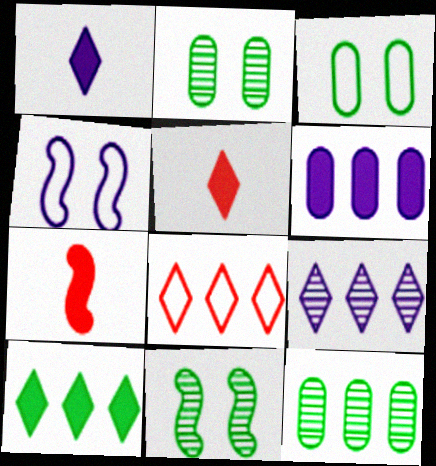[[3, 7, 9], 
[4, 5, 12], 
[8, 9, 10]]